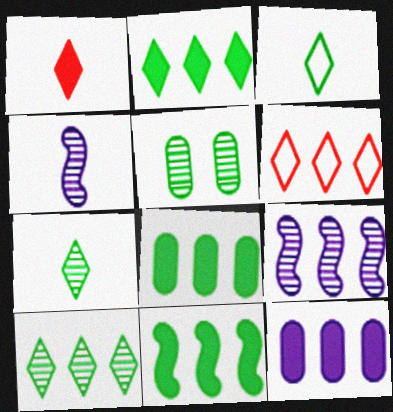[[2, 8, 11], 
[3, 5, 11], 
[6, 8, 9]]